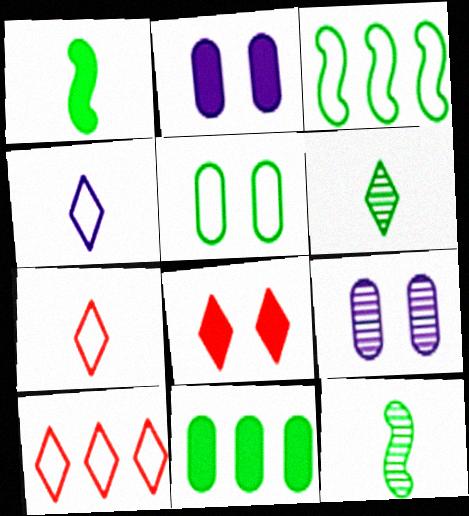[[1, 9, 10], 
[2, 10, 12]]